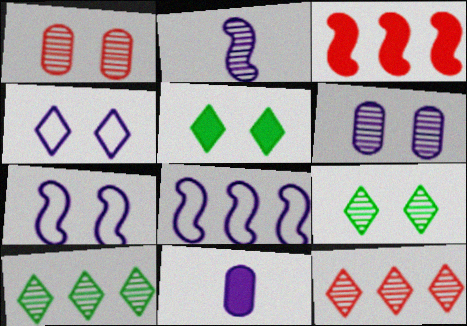[[1, 2, 10], 
[1, 5, 7], 
[3, 5, 11]]